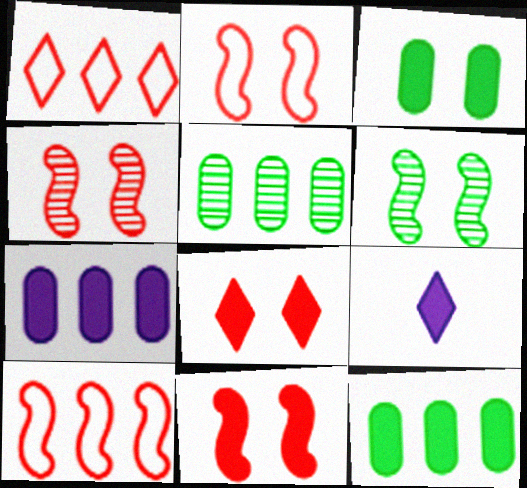[[2, 4, 11], 
[2, 5, 9], 
[9, 11, 12]]